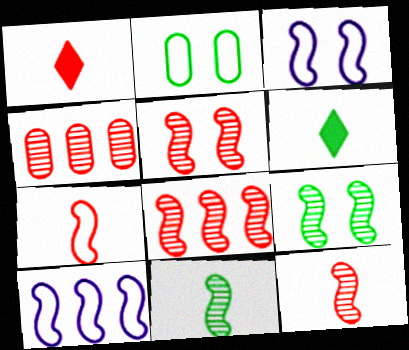[[3, 4, 6], 
[5, 8, 12]]